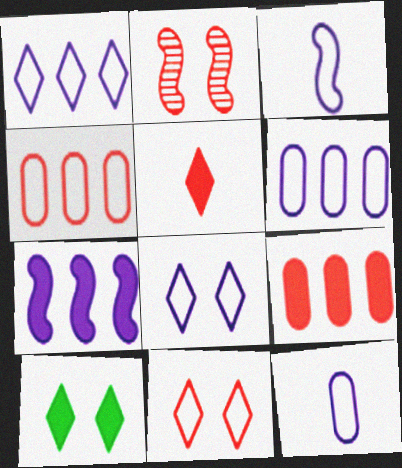[[2, 4, 5], 
[3, 6, 8]]